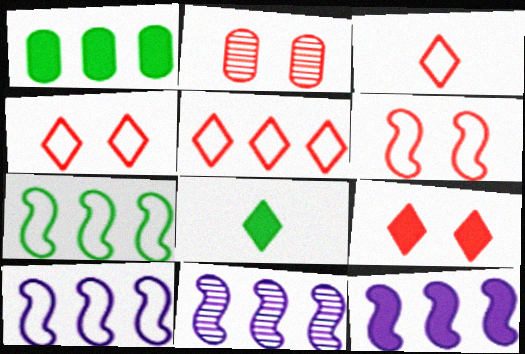[[1, 5, 11], 
[2, 6, 9], 
[2, 8, 10], 
[3, 4, 5], 
[10, 11, 12]]